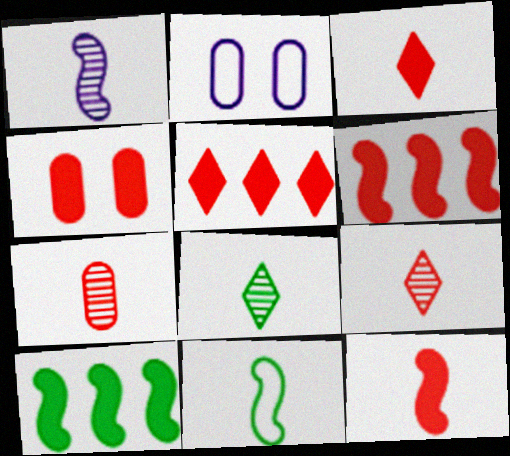[[1, 7, 8], 
[1, 11, 12], 
[2, 6, 8], 
[2, 9, 10], 
[3, 4, 6], 
[4, 5, 12]]